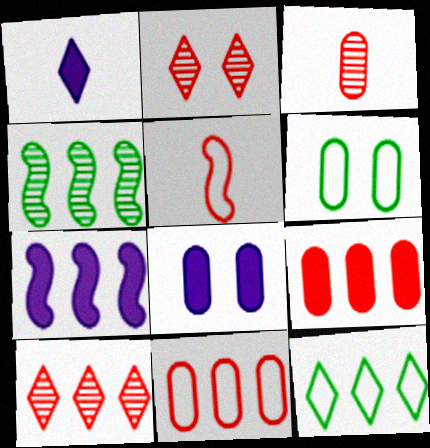[[1, 2, 12], 
[1, 7, 8], 
[2, 5, 9]]